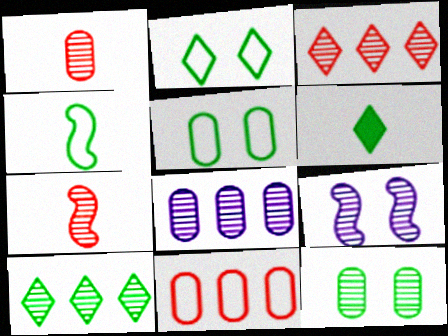[[1, 8, 12], 
[1, 9, 10], 
[2, 6, 10], 
[6, 9, 11]]